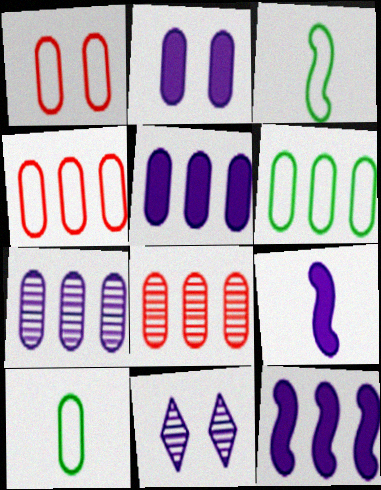[[2, 8, 10], 
[5, 6, 8]]